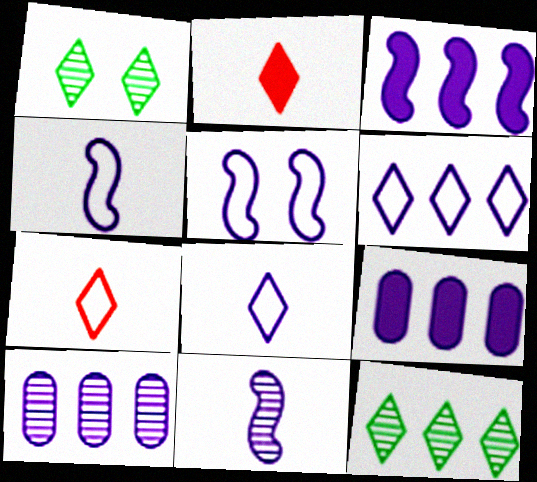[[1, 2, 6], 
[3, 5, 11], 
[3, 6, 10]]